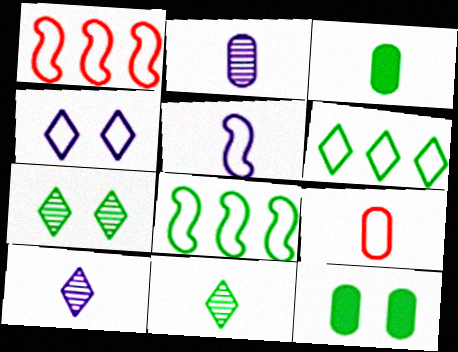[[1, 10, 12], 
[2, 3, 9], 
[3, 7, 8], 
[4, 8, 9], 
[8, 11, 12]]